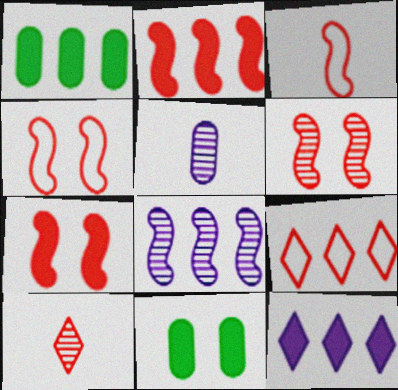[[1, 2, 12], 
[1, 8, 9], 
[2, 3, 6], 
[4, 6, 7]]